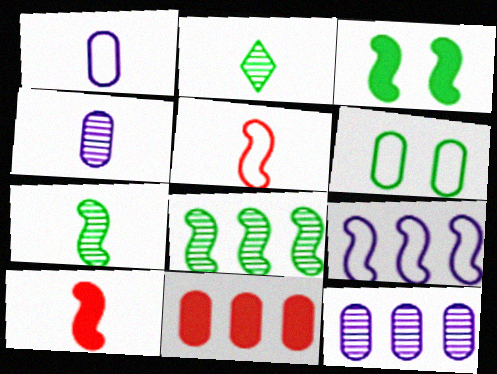[[1, 2, 10], 
[4, 6, 11]]